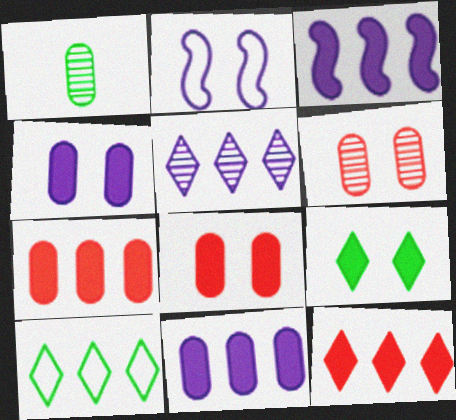[[1, 2, 12], 
[2, 6, 9], 
[5, 10, 12]]